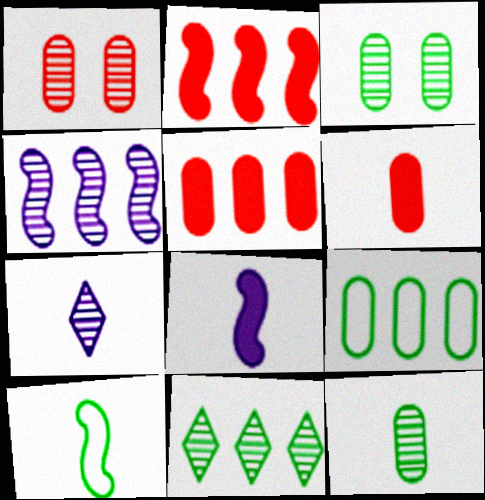[[6, 7, 10]]